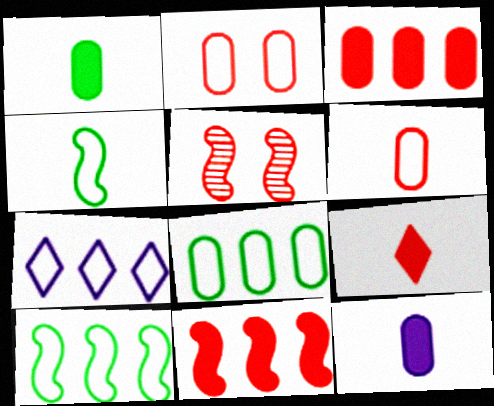[[1, 5, 7], 
[2, 4, 7]]